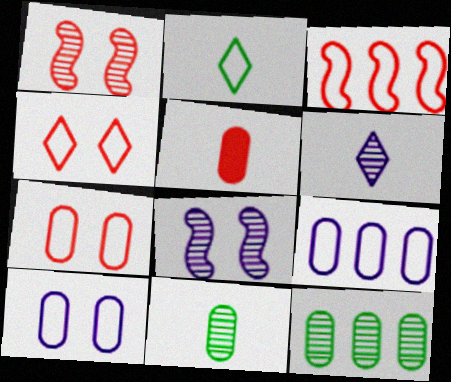[[1, 6, 12], 
[2, 3, 10], 
[5, 10, 12]]